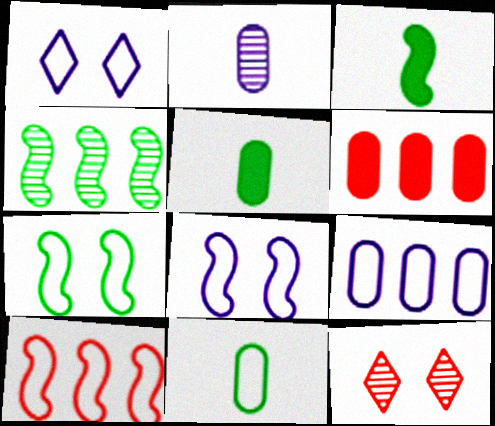[[1, 10, 11], 
[2, 4, 12], 
[3, 4, 7], 
[3, 9, 12]]